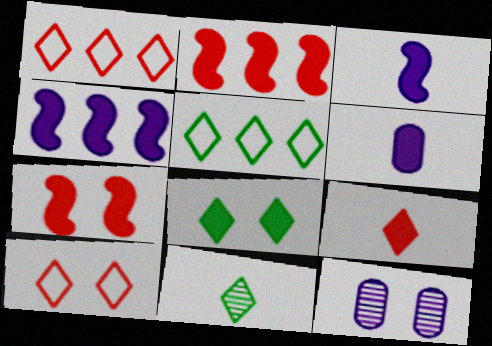[[2, 6, 8], 
[5, 8, 11]]